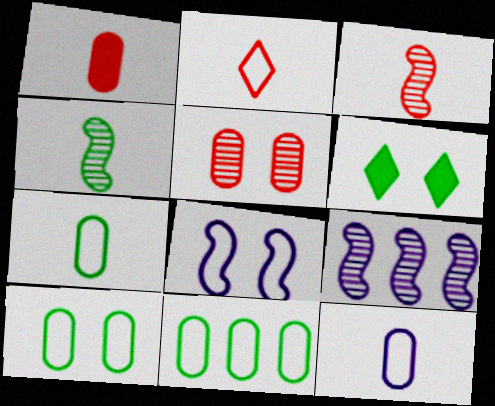[[1, 2, 3], 
[2, 8, 11], 
[4, 6, 11], 
[5, 6, 8], 
[7, 10, 11]]